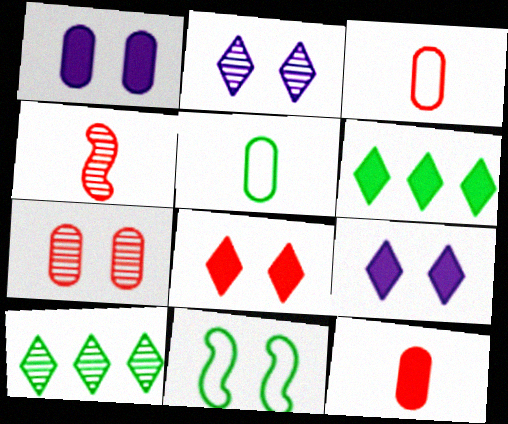[[7, 9, 11]]